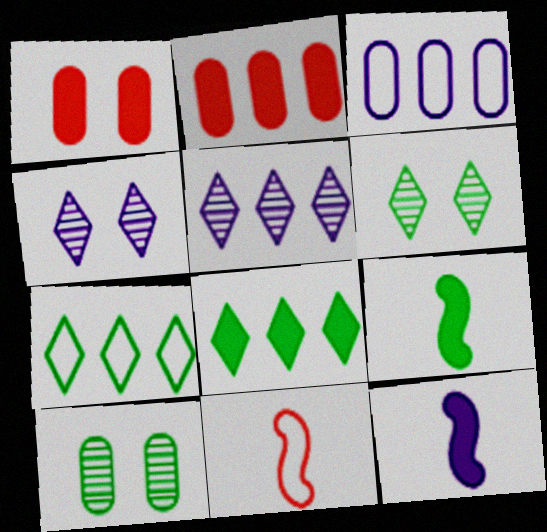[[1, 8, 12], 
[3, 4, 12], 
[7, 9, 10]]